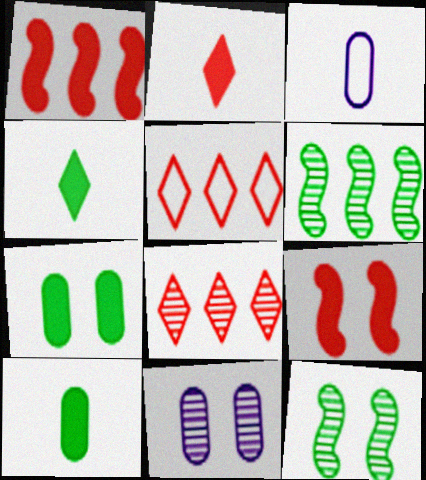[]